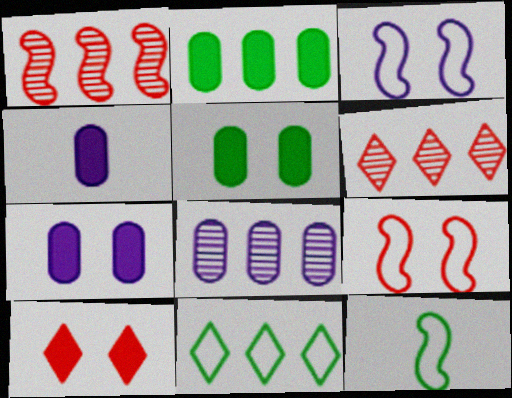[[6, 7, 12], 
[8, 10, 12]]